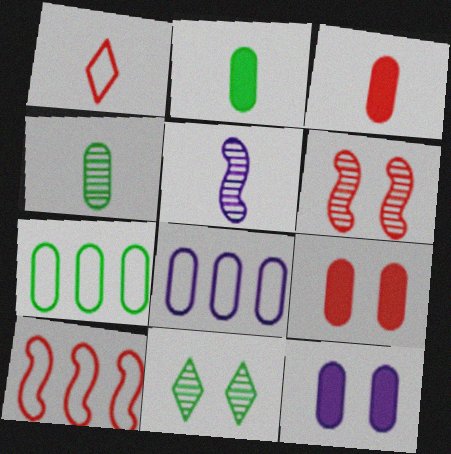[[1, 2, 5], 
[4, 8, 9]]